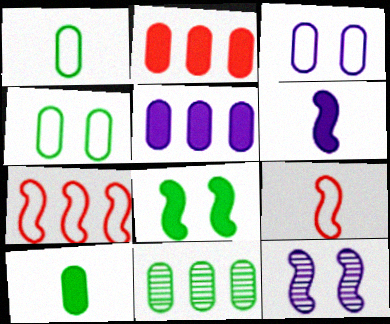[[4, 10, 11]]